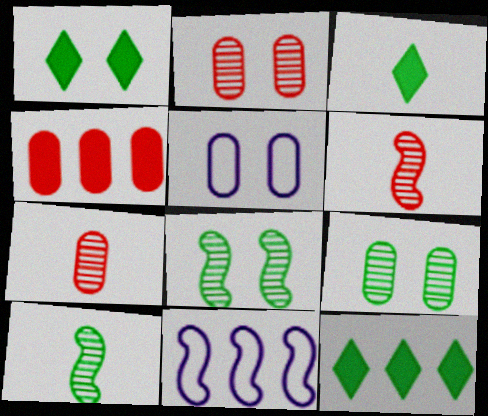[[1, 3, 12], 
[1, 7, 11], 
[2, 3, 11], 
[5, 6, 12]]